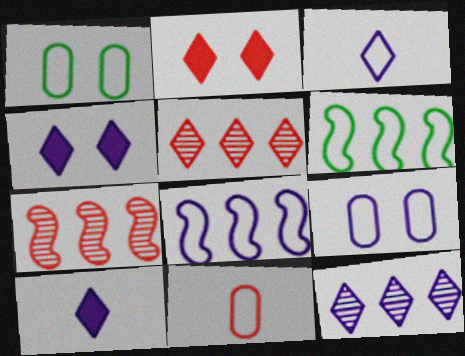[[1, 7, 10], 
[2, 7, 11], 
[3, 4, 12], 
[3, 8, 9]]